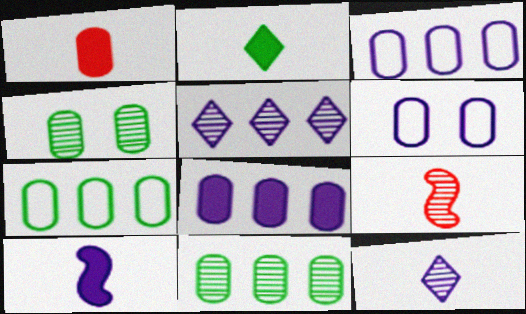[[1, 2, 10], 
[1, 3, 4], 
[1, 6, 11], 
[4, 5, 9], 
[5, 6, 10]]